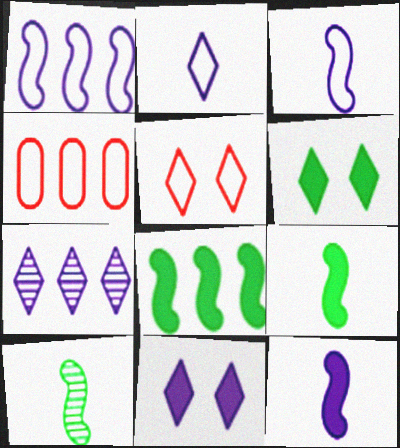[[2, 7, 11], 
[4, 7, 8], 
[4, 10, 11]]